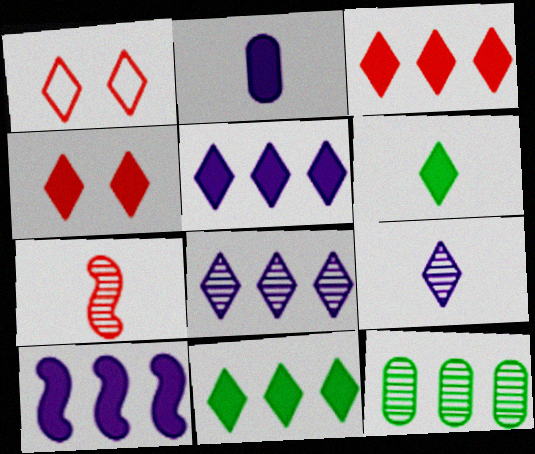[[1, 6, 8], 
[1, 9, 11], 
[3, 5, 11], 
[4, 5, 6]]